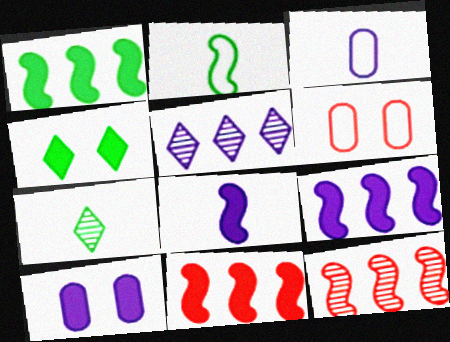[[1, 9, 11], 
[3, 4, 12], 
[6, 7, 9]]